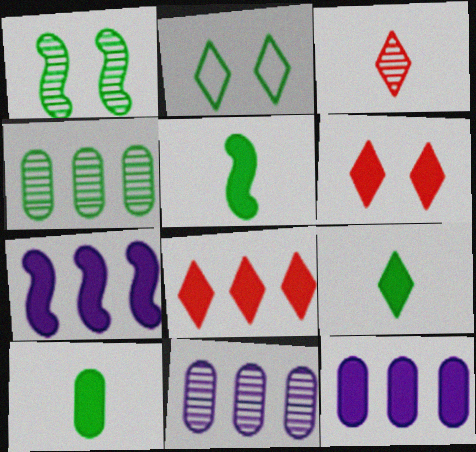[[1, 3, 11], 
[2, 4, 5], 
[5, 6, 12], 
[5, 9, 10], 
[6, 7, 10]]